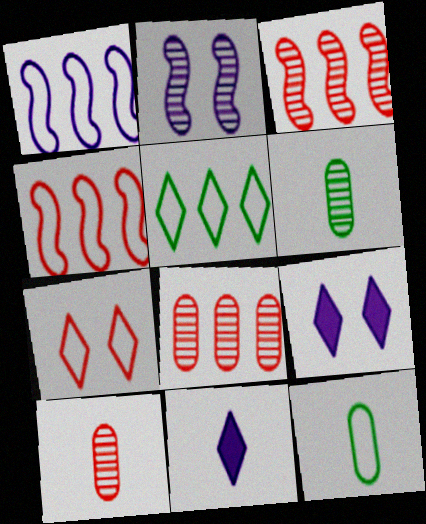[[1, 7, 12], 
[3, 9, 12], 
[4, 6, 9]]